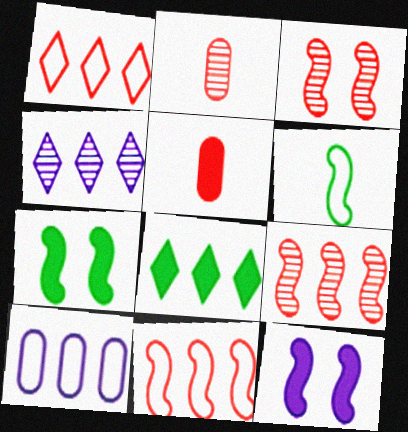[[1, 3, 5], 
[1, 4, 8], 
[5, 8, 12], 
[6, 9, 12], 
[8, 9, 10]]